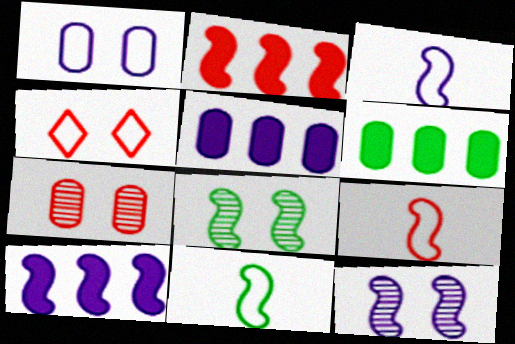[[2, 3, 8], 
[2, 11, 12], 
[3, 9, 11], 
[3, 10, 12], 
[8, 9, 10]]